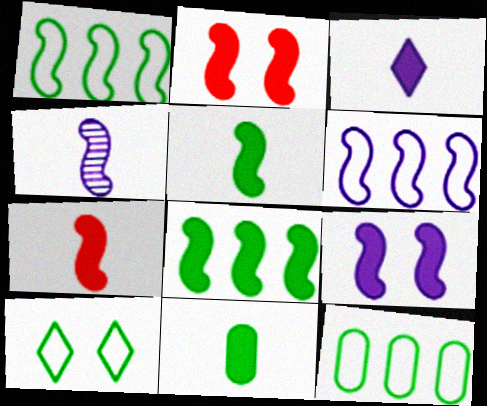[[1, 2, 4], 
[3, 7, 11], 
[4, 6, 9], 
[7, 8, 9]]